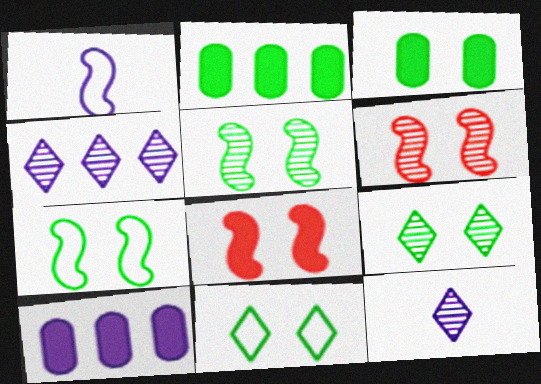[[3, 5, 11], 
[3, 7, 9]]